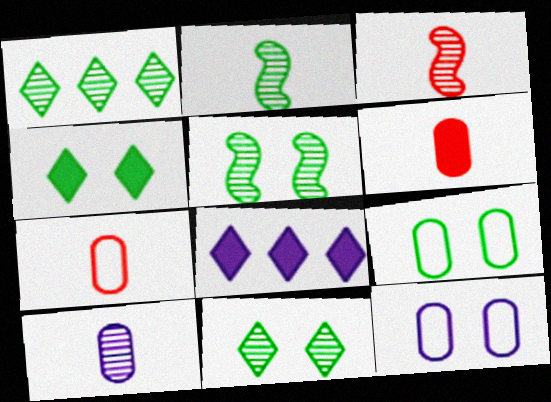[[3, 8, 9], 
[4, 5, 9], 
[5, 7, 8]]